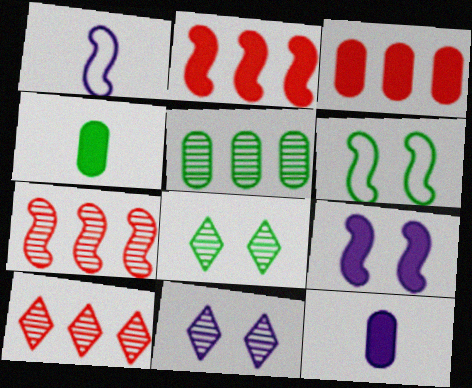[[1, 3, 8], 
[6, 10, 12]]